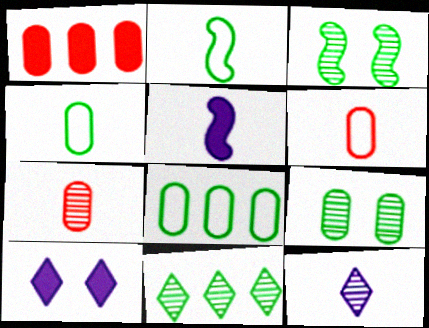[]